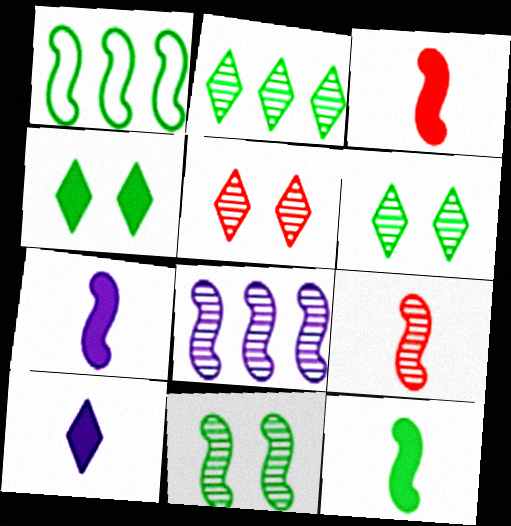[[1, 11, 12], 
[3, 7, 12], 
[8, 9, 11]]